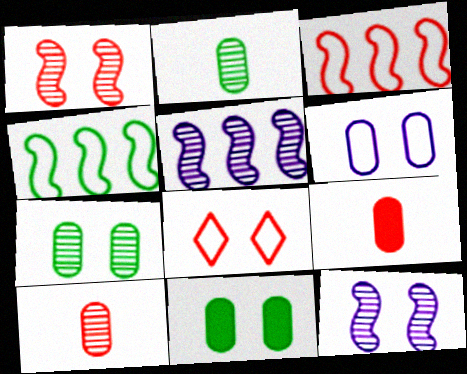[[8, 11, 12]]